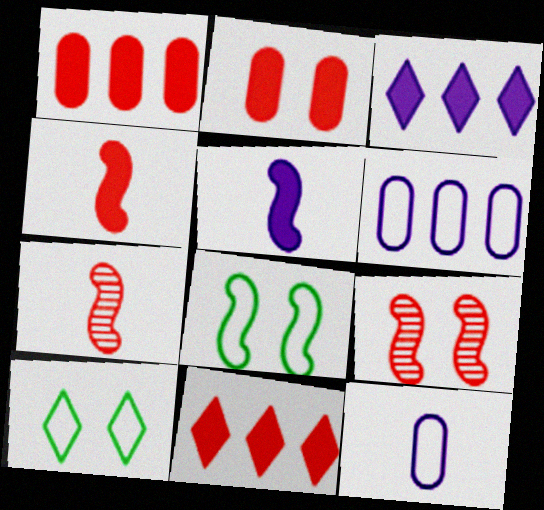[[2, 4, 11]]